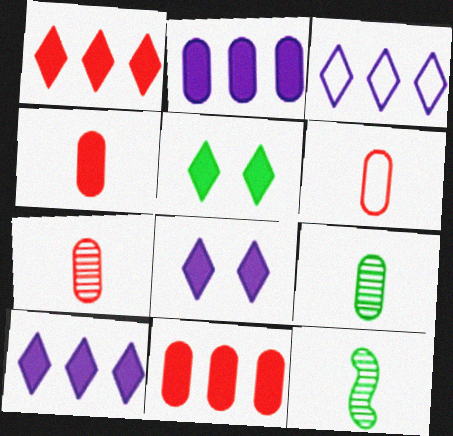[[4, 6, 7]]